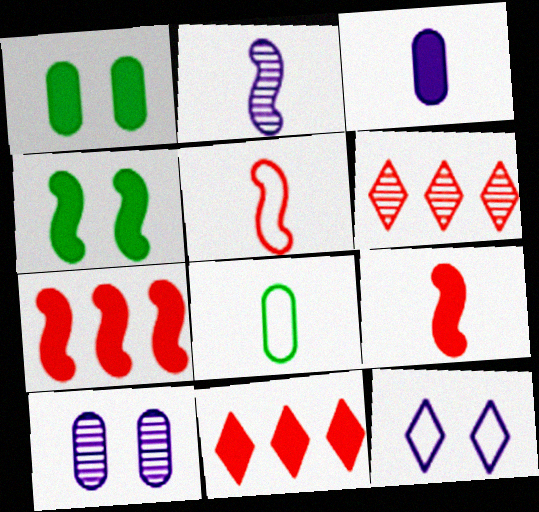[[3, 4, 11]]